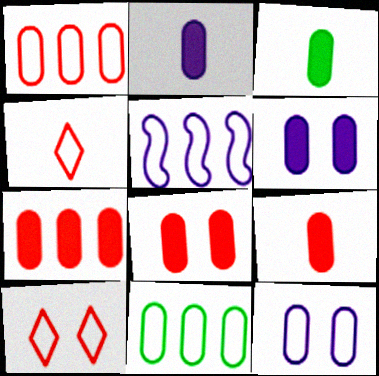[[2, 3, 9], 
[3, 6, 7], 
[7, 8, 9]]